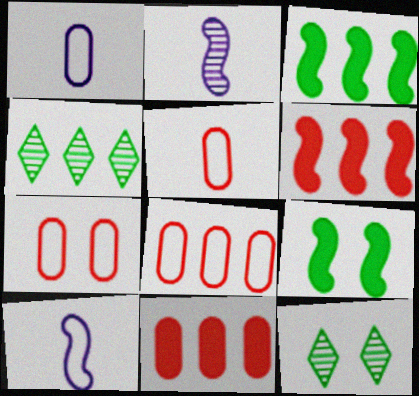[[1, 6, 12], 
[5, 7, 8], 
[10, 11, 12]]